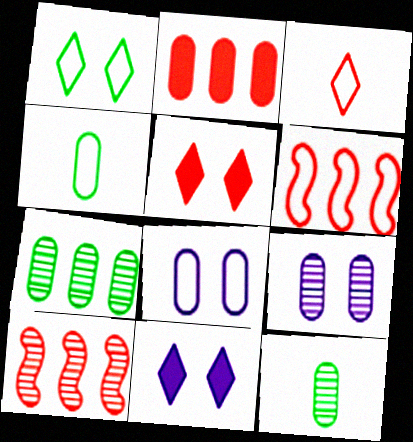[[2, 4, 9], 
[2, 8, 12], 
[4, 10, 11], 
[6, 11, 12]]